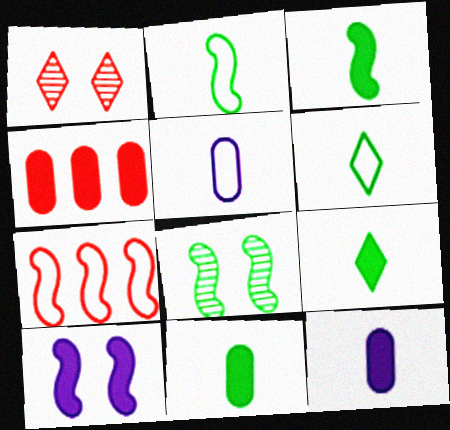[[3, 9, 11], 
[4, 9, 10]]